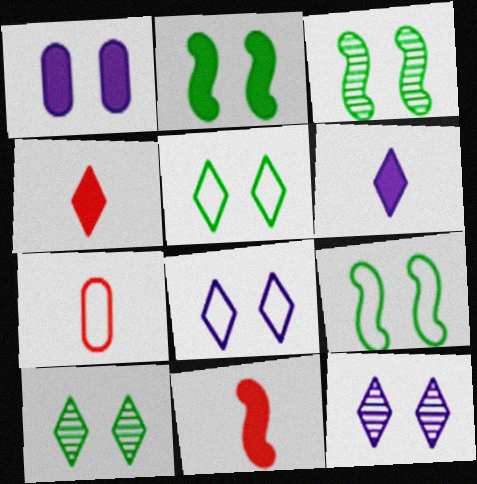[[2, 3, 9]]